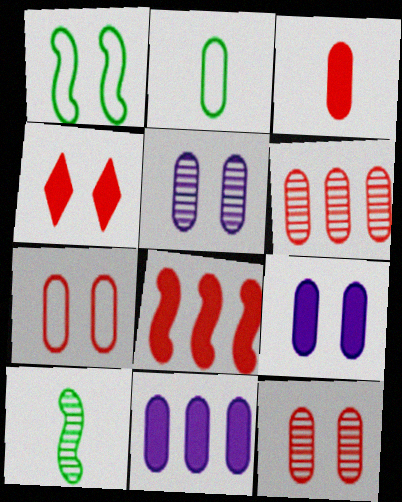[[1, 4, 5], 
[2, 6, 9], 
[2, 11, 12], 
[3, 4, 8], 
[3, 6, 7]]